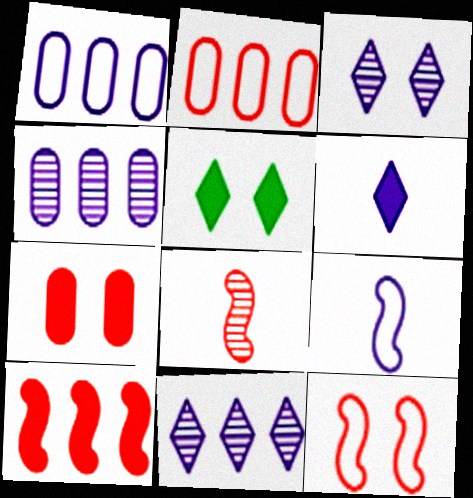[[1, 5, 8], 
[8, 10, 12]]